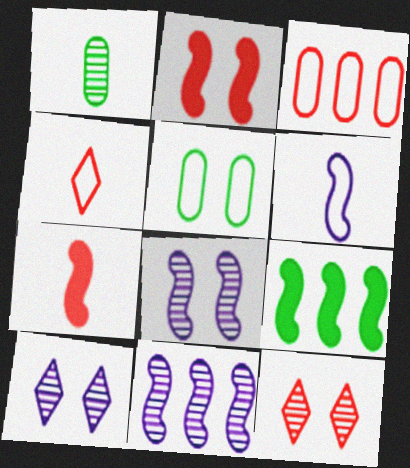[[1, 11, 12], 
[2, 5, 10], 
[3, 7, 12]]